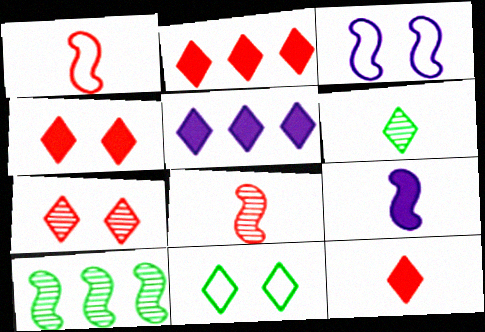[[2, 4, 12]]